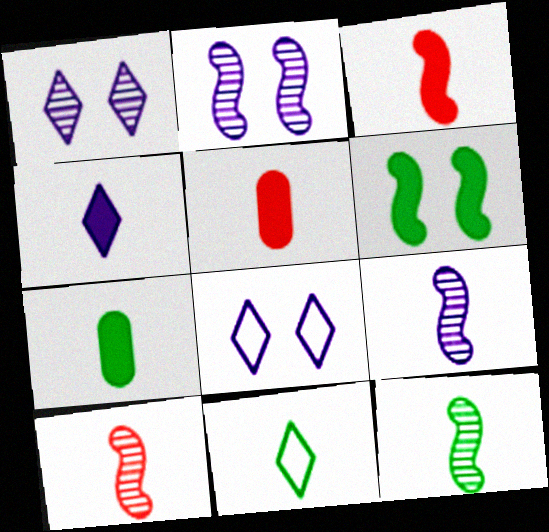[[3, 4, 7], 
[5, 9, 11], 
[7, 11, 12], 
[9, 10, 12]]